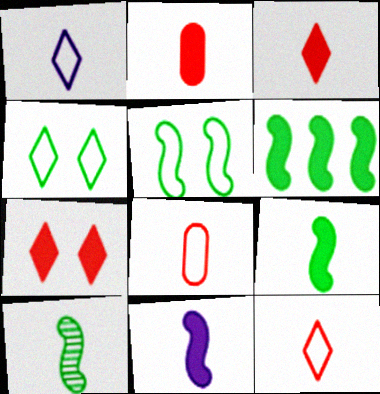[[1, 2, 10], 
[5, 6, 10]]